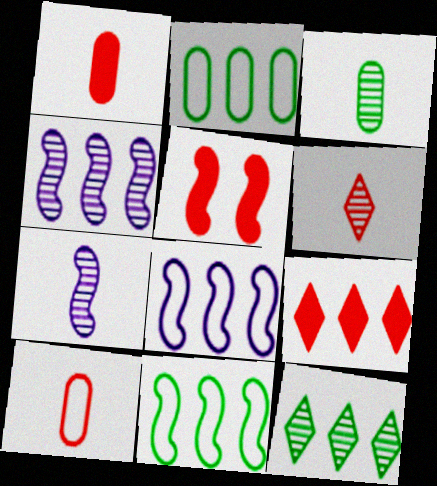[[1, 5, 9], 
[2, 4, 9], 
[3, 6, 7], 
[5, 7, 11]]